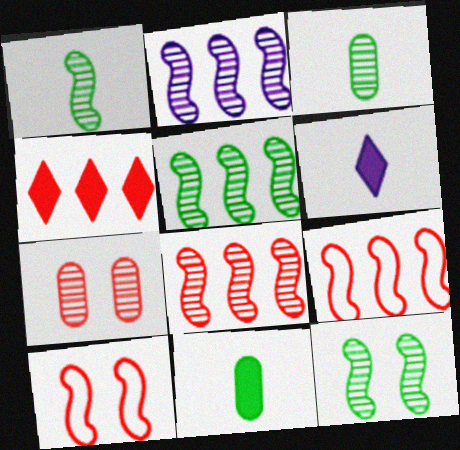[[1, 5, 12], 
[2, 5, 8]]